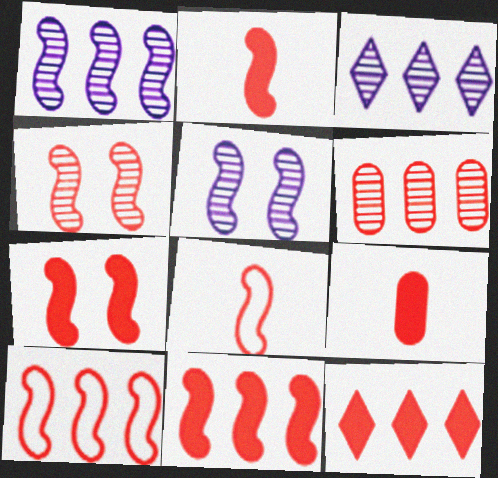[[2, 4, 10], 
[2, 7, 11], 
[4, 8, 11], 
[6, 10, 12], 
[7, 9, 12]]